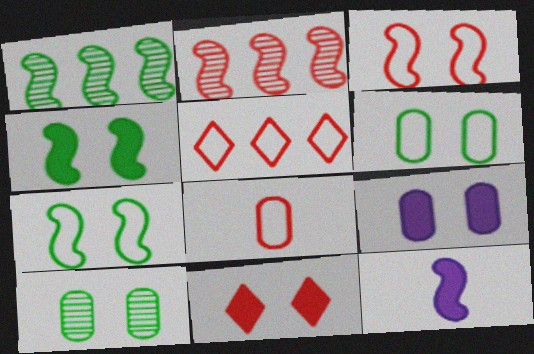[[1, 3, 12], 
[2, 7, 12], 
[2, 8, 11], 
[3, 5, 8], 
[4, 9, 11], 
[5, 10, 12]]